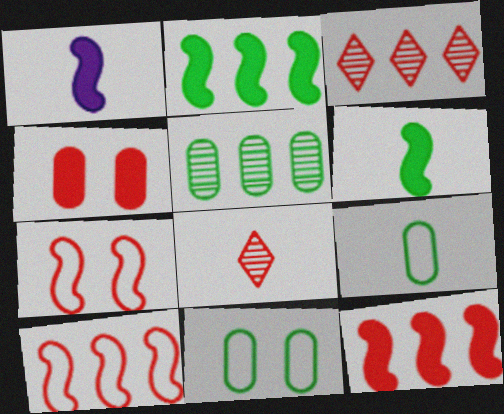[[1, 3, 11], 
[1, 8, 9], 
[4, 8, 10]]